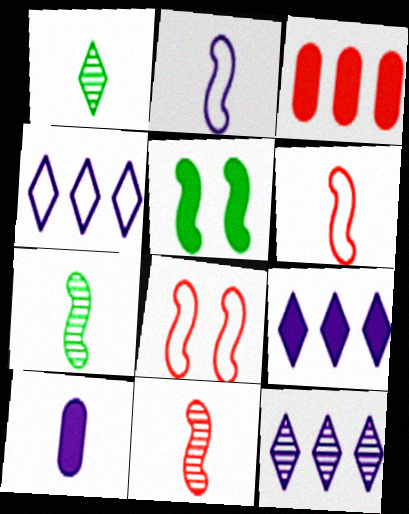[[1, 6, 10], 
[4, 9, 12]]